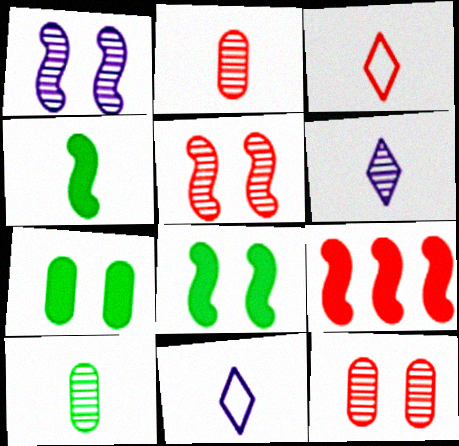[[2, 4, 11], 
[3, 9, 12]]